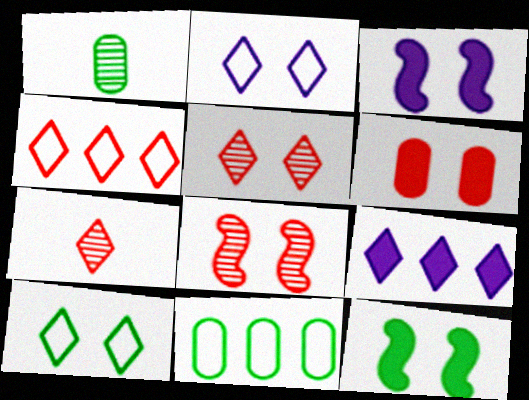[[1, 3, 4], 
[3, 7, 11], 
[7, 9, 10]]